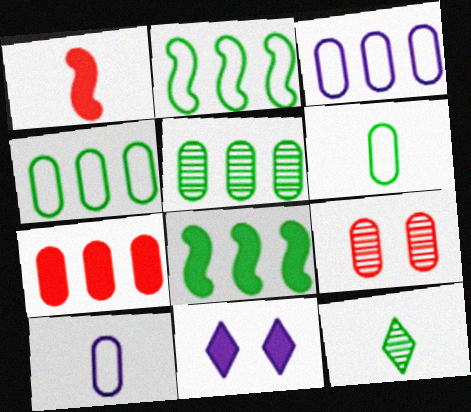[[1, 10, 12], 
[3, 5, 7]]